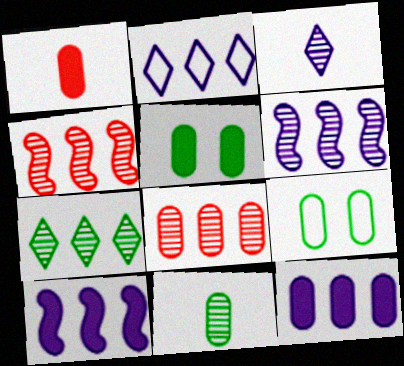[[1, 5, 12], 
[2, 6, 12], 
[6, 7, 8]]